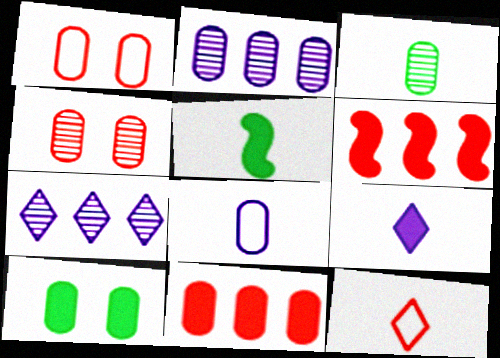[[1, 5, 7], 
[2, 3, 4], 
[4, 6, 12], 
[6, 9, 10]]